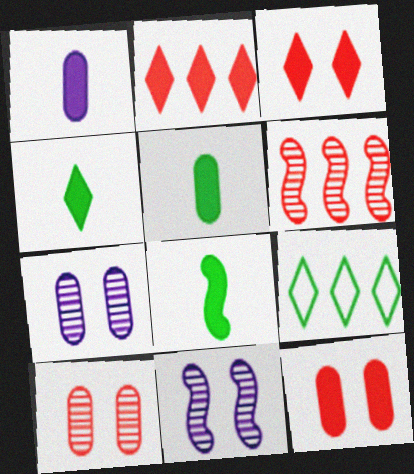[[4, 5, 8]]